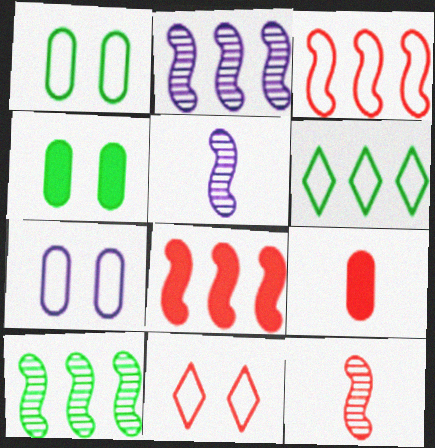[]